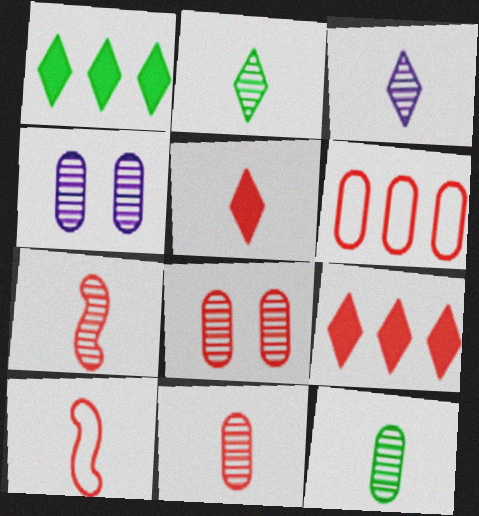[[1, 4, 10], 
[3, 7, 12], 
[5, 10, 11], 
[8, 9, 10]]